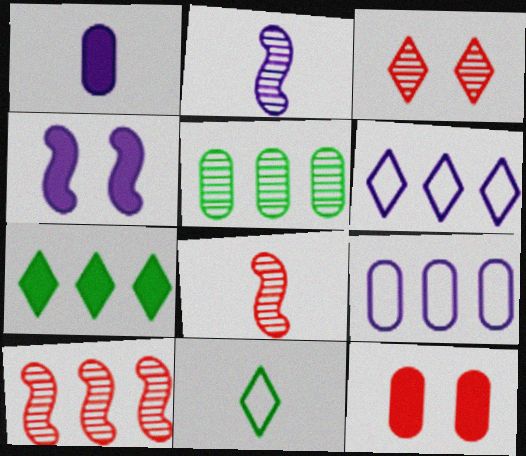[[1, 8, 11], 
[2, 3, 5], 
[7, 9, 10]]